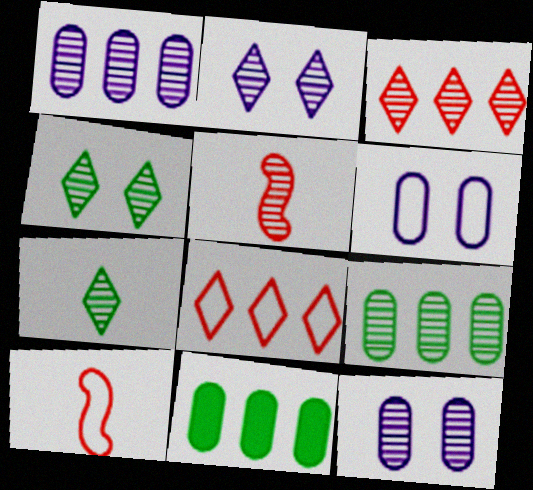[[1, 4, 5], 
[2, 3, 7], 
[2, 5, 9], 
[2, 10, 11]]